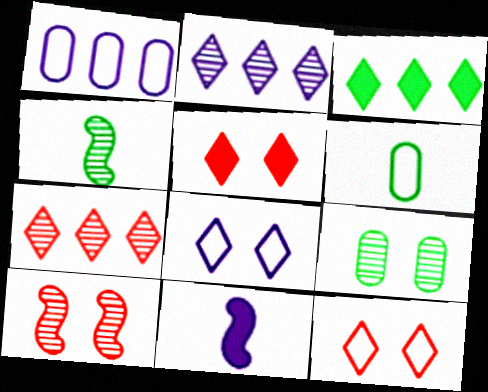[[1, 4, 5]]